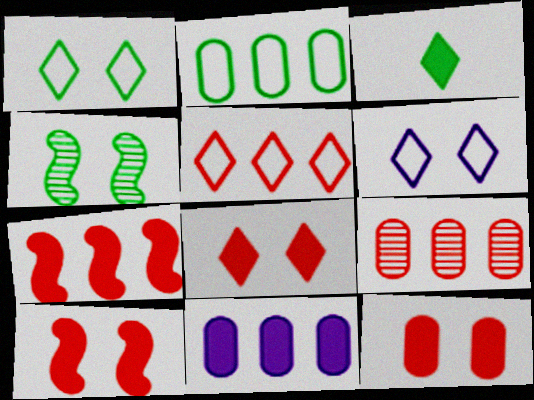[[2, 3, 4], 
[2, 9, 11], 
[3, 10, 11], 
[4, 6, 12], 
[5, 7, 9], 
[8, 10, 12]]